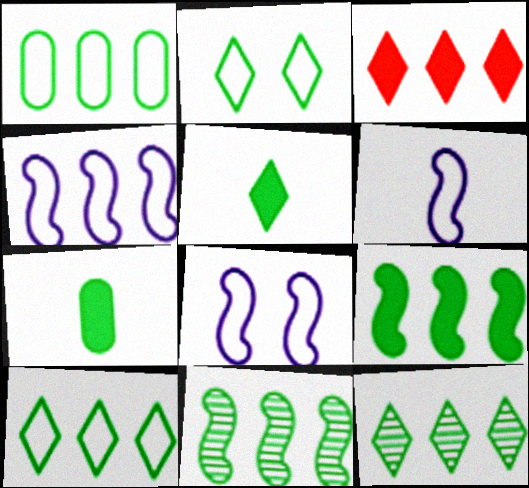[[1, 9, 12], 
[2, 5, 12], 
[2, 7, 11], 
[4, 6, 8]]